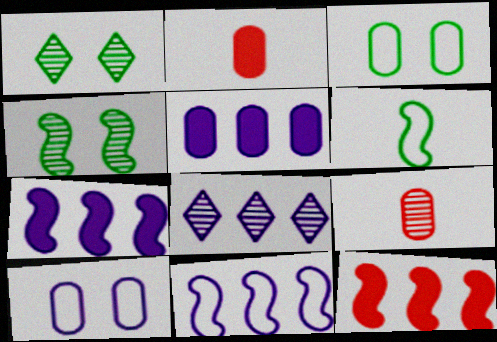[[1, 2, 11], 
[3, 5, 9], 
[4, 8, 9], 
[5, 8, 11]]